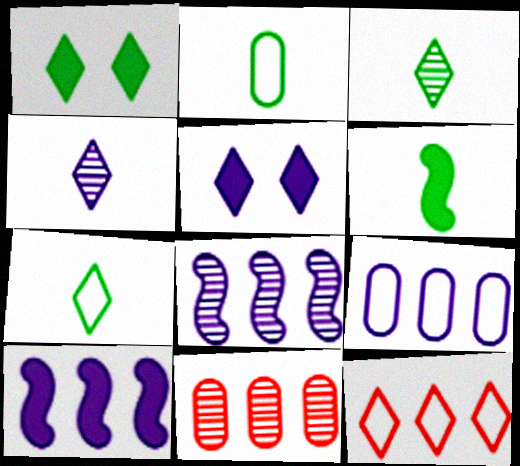[[1, 4, 12], 
[2, 3, 6], 
[3, 5, 12]]